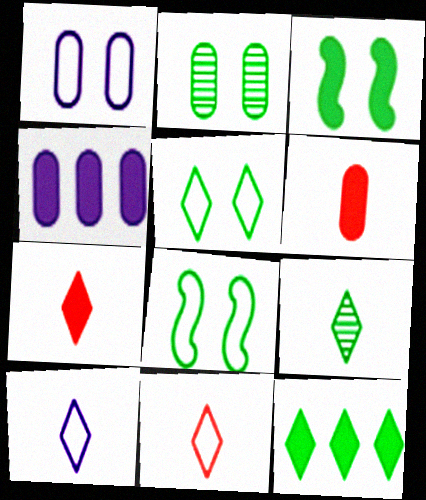[[2, 3, 5], 
[3, 4, 7], 
[5, 9, 12], 
[7, 9, 10]]